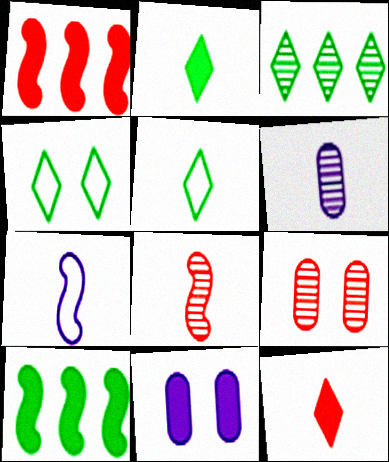[[1, 2, 11], 
[1, 4, 6], 
[2, 3, 4], 
[10, 11, 12]]